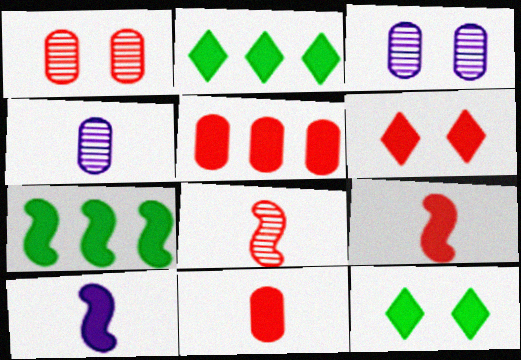[[5, 6, 9], 
[5, 10, 12]]